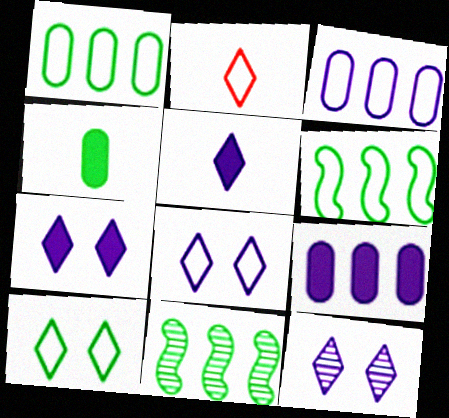[[4, 10, 11], 
[7, 8, 12]]